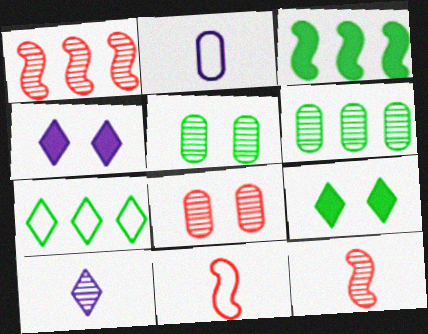[[1, 2, 9], 
[1, 5, 10], 
[3, 6, 7], 
[4, 6, 11]]